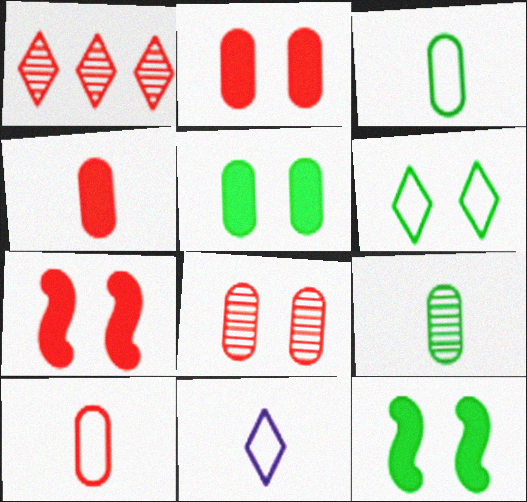[[1, 7, 10]]